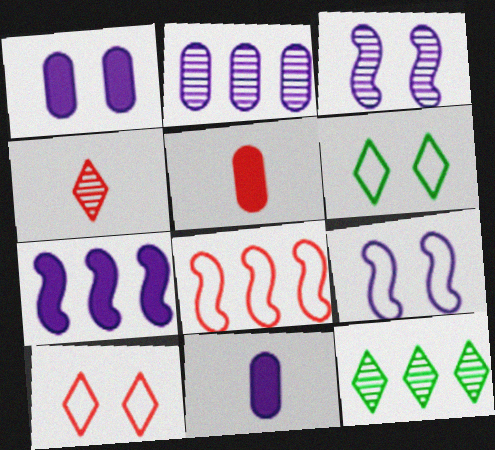[[5, 9, 12]]